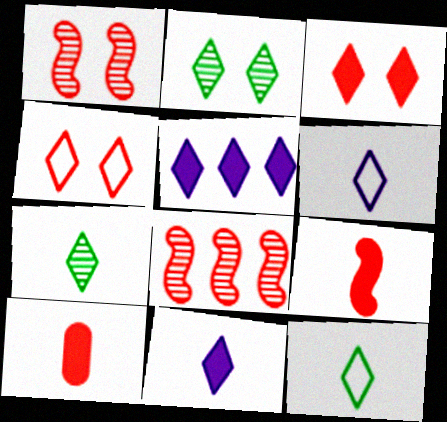[[4, 5, 7], 
[4, 8, 10]]